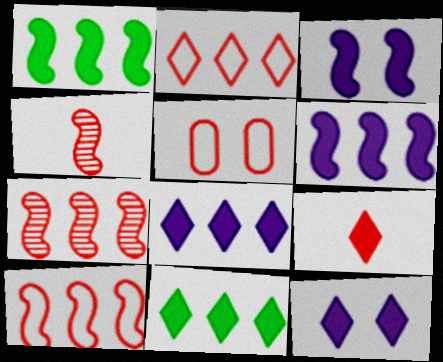[[5, 7, 9], 
[9, 11, 12]]